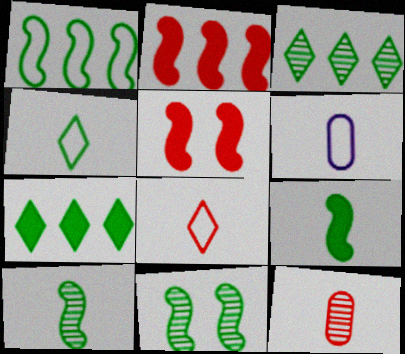[[1, 9, 11], 
[3, 5, 6]]